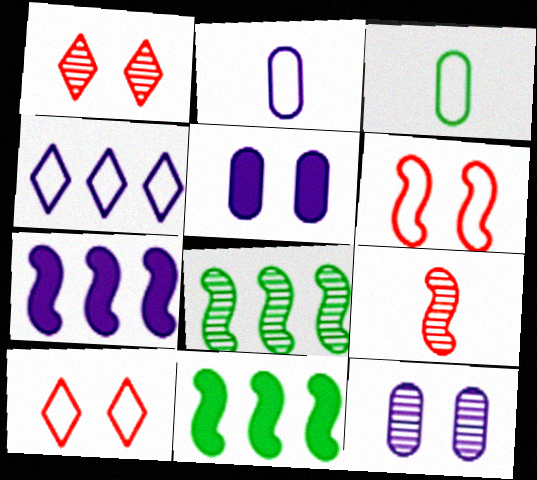[[1, 2, 11], 
[1, 3, 7], 
[3, 4, 6]]